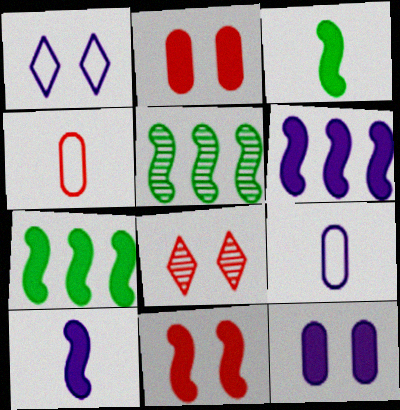[[3, 6, 11], 
[7, 8, 9], 
[7, 10, 11]]